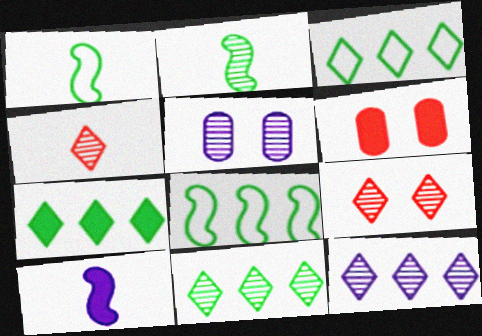[[1, 6, 12], 
[3, 7, 11], 
[6, 7, 10]]